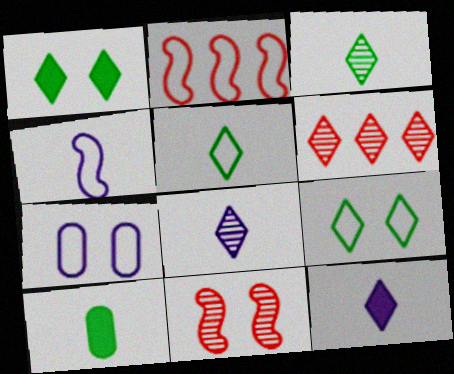[[1, 7, 11], 
[2, 5, 7], 
[6, 9, 12]]